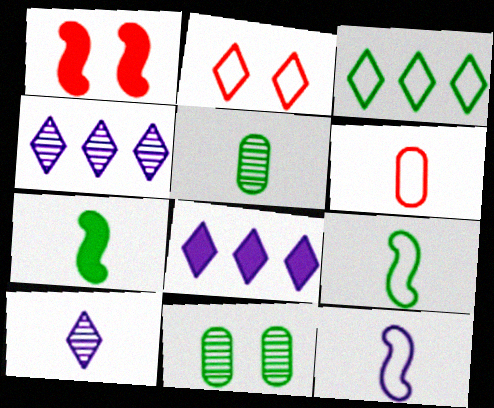[[3, 7, 11], 
[6, 7, 10]]